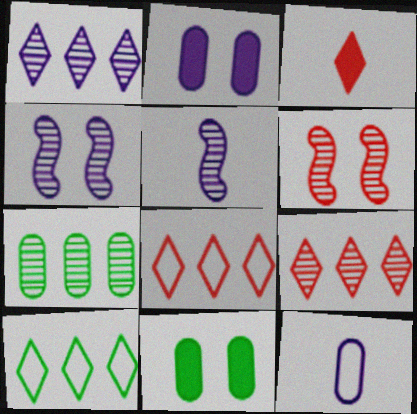[[5, 8, 11]]